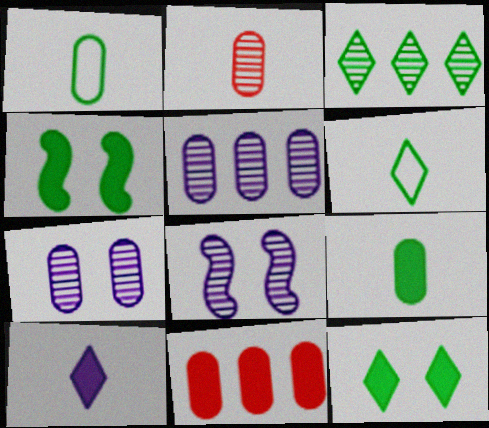[[1, 3, 4], 
[1, 7, 11], 
[2, 3, 8], 
[3, 6, 12], 
[4, 10, 11], 
[6, 8, 11]]